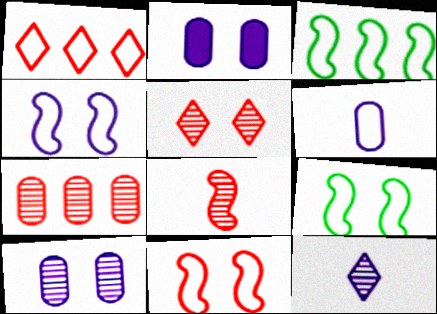[[1, 6, 9], 
[2, 5, 9], 
[4, 9, 11], 
[5, 7, 8]]